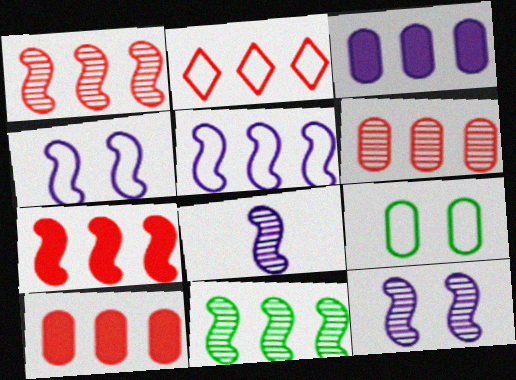[[1, 2, 10], 
[2, 3, 11], 
[2, 6, 7], 
[5, 7, 11]]